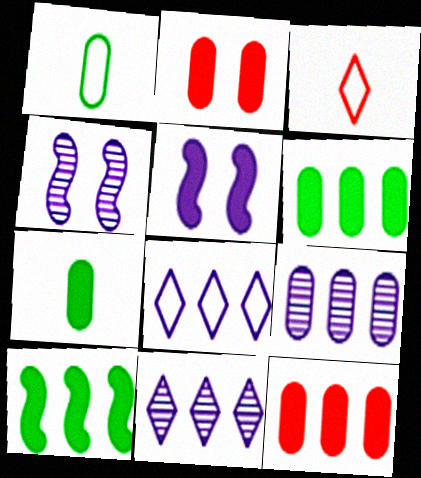[[1, 2, 9], 
[3, 4, 6]]